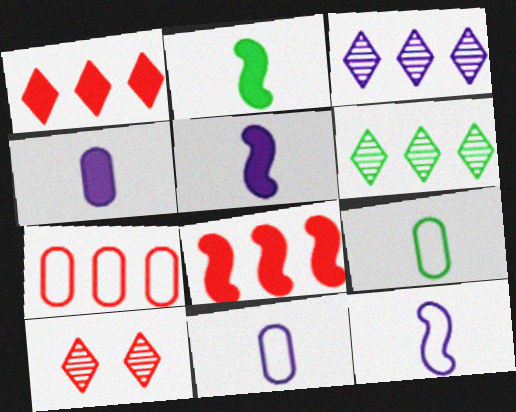[]